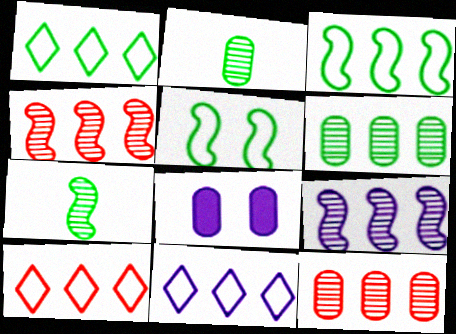[[1, 10, 11], 
[7, 8, 10]]